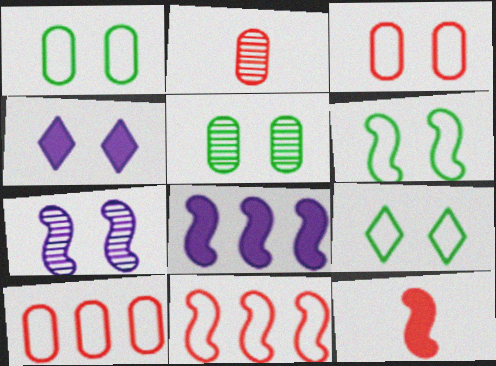[[1, 6, 9], 
[2, 8, 9]]